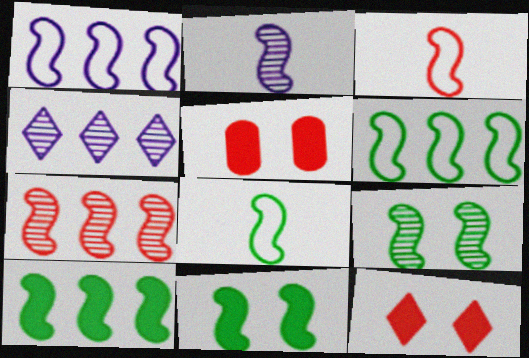[[1, 7, 10], 
[2, 7, 9], 
[4, 5, 8], 
[8, 9, 10]]